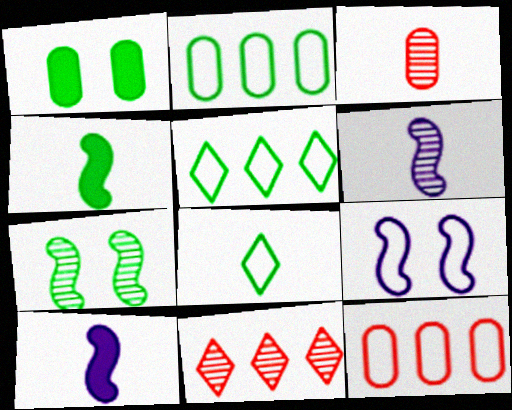[[3, 8, 10], 
[8, 9, 12]]